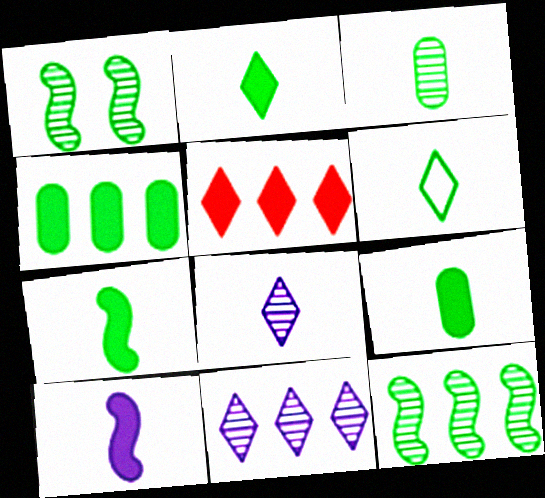[[1, 4, 6], 
[2, 7, 9], 
[3, 6, 7]]